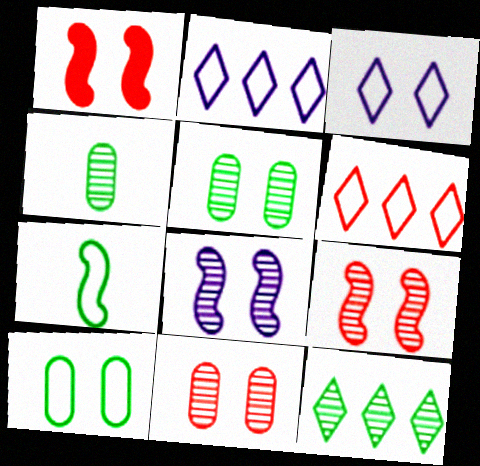[[1, 2, 4], 
[1, 3, 5]]